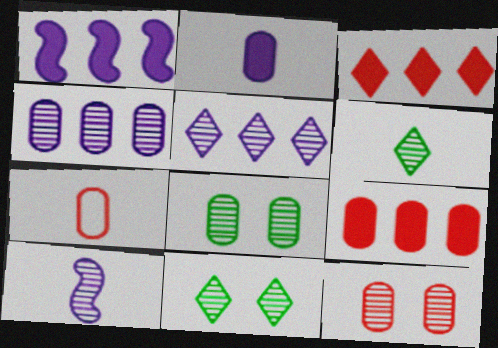[[1, 7, 11], 
[7, 9, 12]]